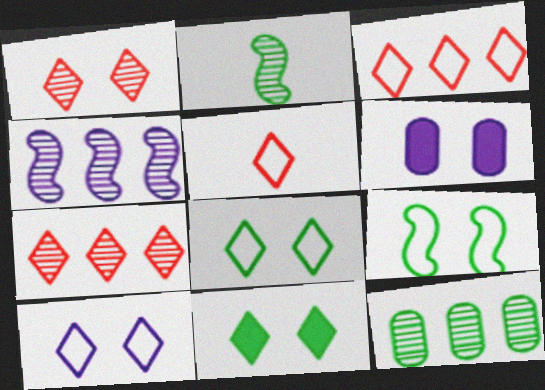[[1, 6, 9], 
[1, 10, 11], 
[2, 3, 6], 
[4, 7, 12]]